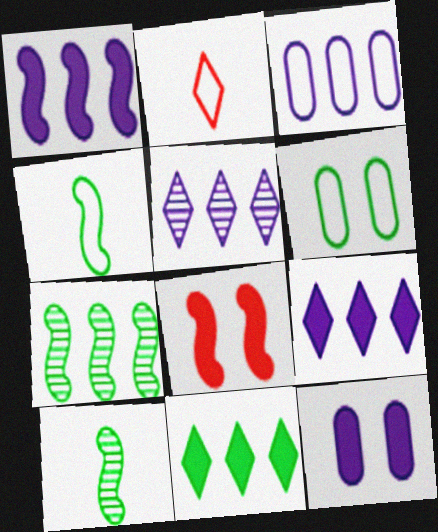[[1, 3, 5], 
[2, 7, 12], 
[6, 10, 11]]